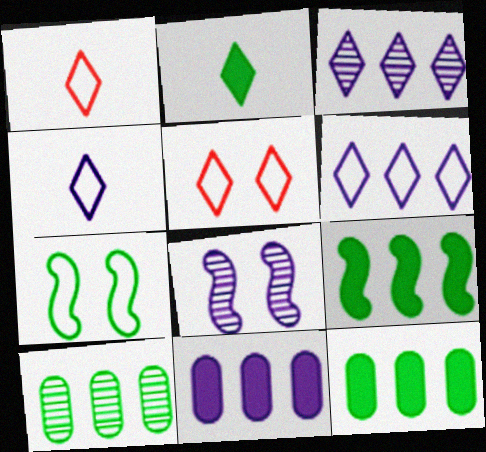[[1, 8, 12], 
[2, 3, 5], 
[2, 7, 10], 
[4, 8, 11]]